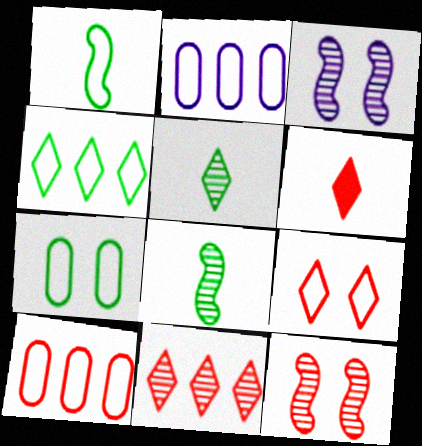[[1, 2, 9], 
[1, 4, 7], 
[6, 9, 11], 
[6, 10, 12]]